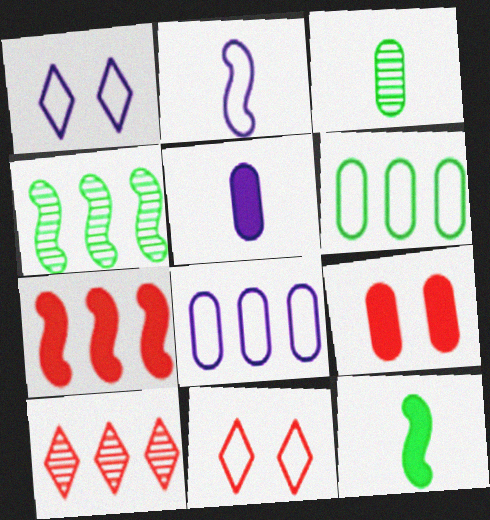[[1, 2, 8], 
[1, 3, 7], 
[2, 6, 11], 
[3, 8, 9], 
[4, 5, 11]]